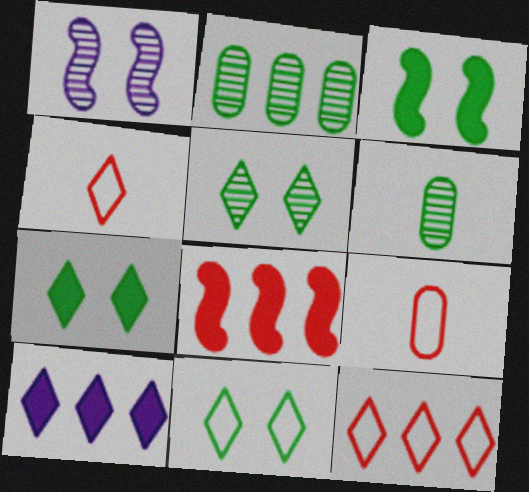[[4, 5, 10], 
[5, 7, 11]]